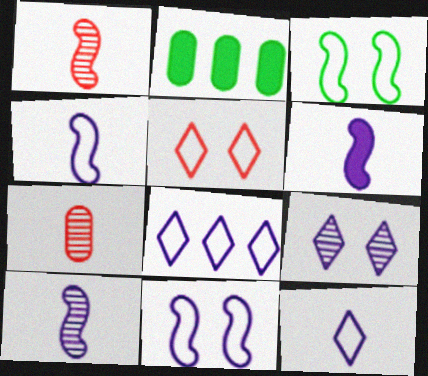[[2, 5, 10], 
[4, 6, 10]]